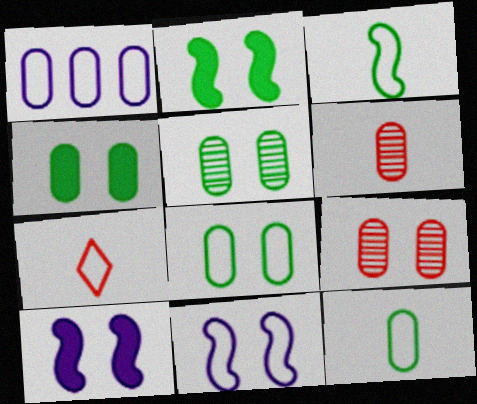[[1, 4, 6], 
[4, 5, 8]]